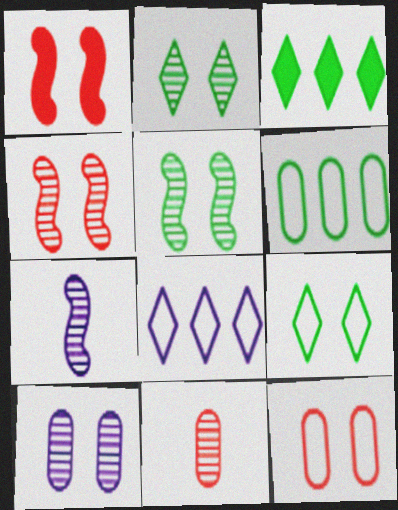[[1, 9, 10], 
[2, 4, 10], 
[3, 7, 12]]